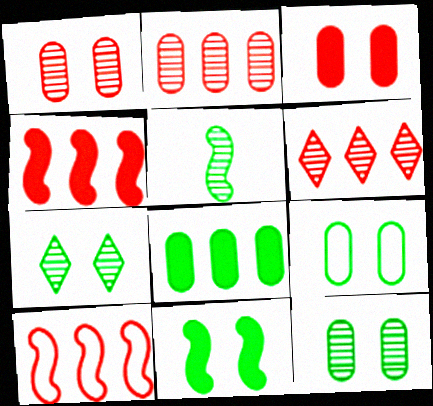[[7, 9, 11]]